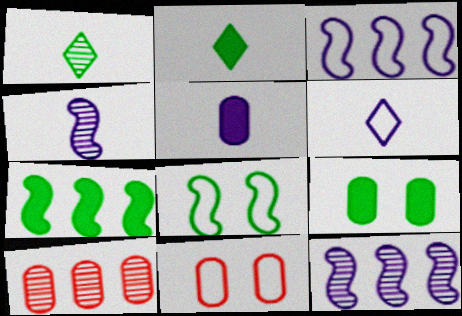[[2, 7, 9], 
[2, 11, 12], 
[4, 5, 6]]